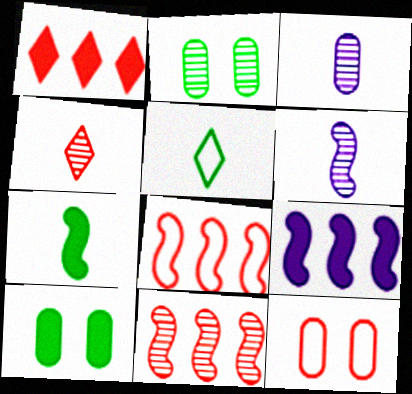[]